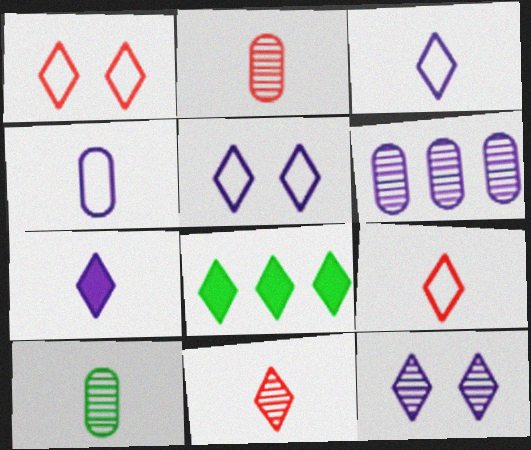[[5, 8, 11], 
[8, 9, 12]]